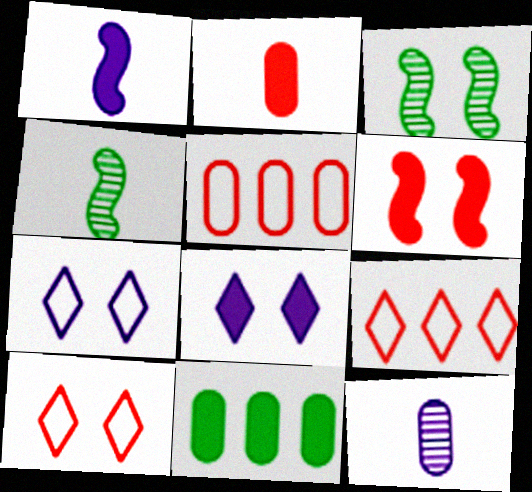[[4, 5, 8]]